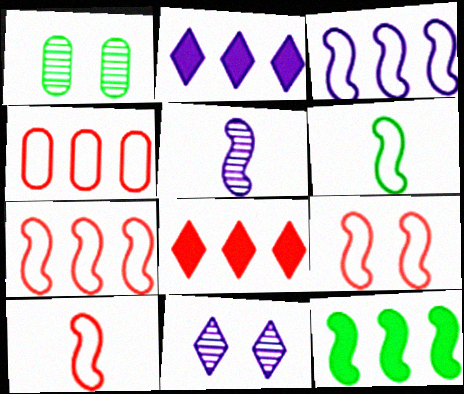[[1, 2, 10], 
[3, 6, 9], 
[5, 9, 12], 
[7, 9, 10]]